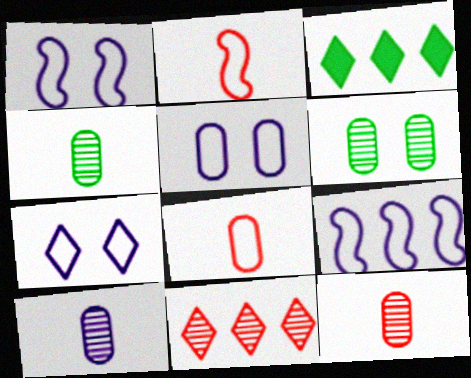[[1, 3, 12], 
[1, 5, 7], 
[4, 10, 12]]